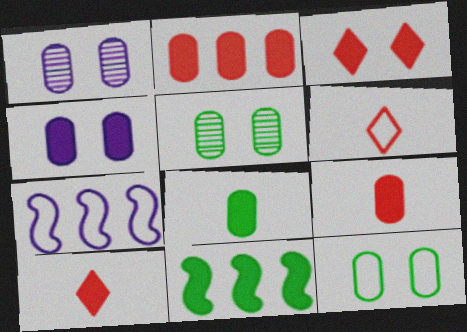[[1, 6, 11], 
[2, 4, 8], 
[4, 10, 11], 
[5, 7, 10], 
[6, 7, 12]]